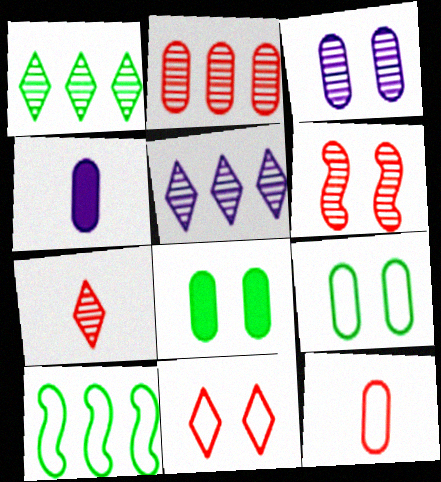[[2, 4, 9], 
[2, 6, 7]]